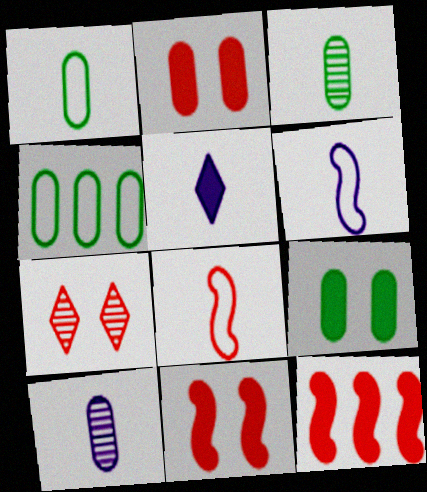[[2, 4, 10], 
[3, 4, 9], 
[3, 5, 8], 
[5, 6, 10], 
[5, 9, 12]]